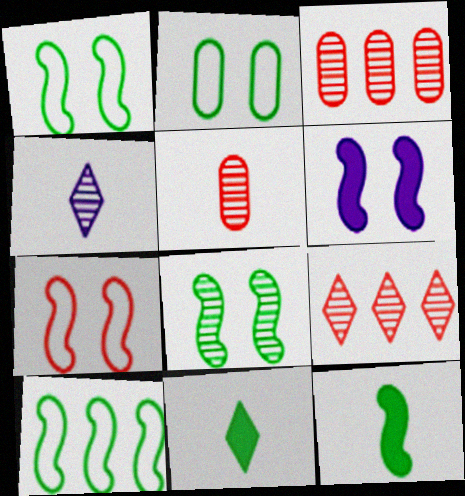[[3, 4, 8], 
[6, 7, 8], 
[8, 10, 12]]